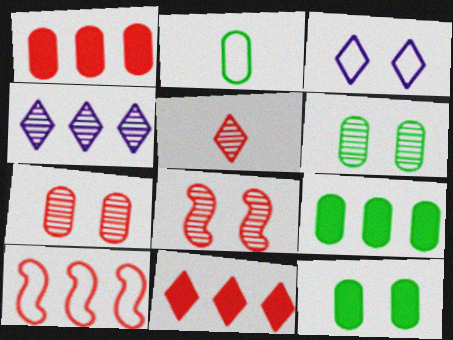[[2, 3, 10], 
[2, 6, 9], 
[3, 8, 12], 
[4, 9, 10]]